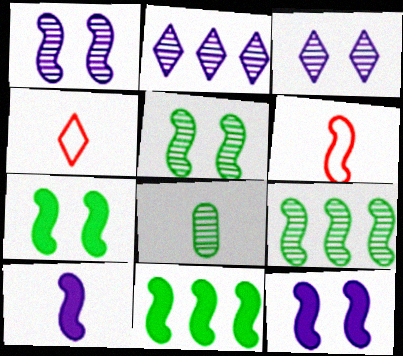[[1, 6, 11], 
[4, 8, 10], 
[6, 9, 12]]